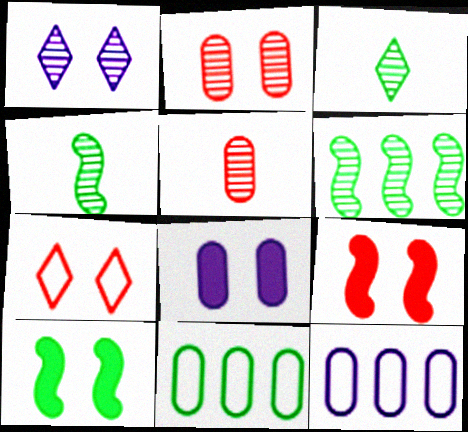[[1, 5, 6], 
[2, 7, 9], 
[3, 9, 12], 
[3, 10, 11], 
[5, 8, 11]]